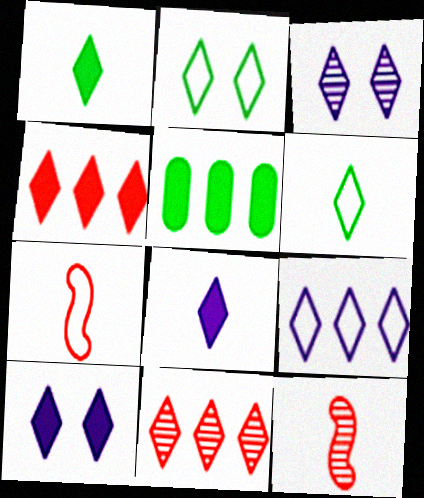[[1, 4, 10], 
[2, 8, 11], 
[3, 4, 6], 
[3, 5, 7], 
[3, 8, 9], 
[6, 10, 11]]